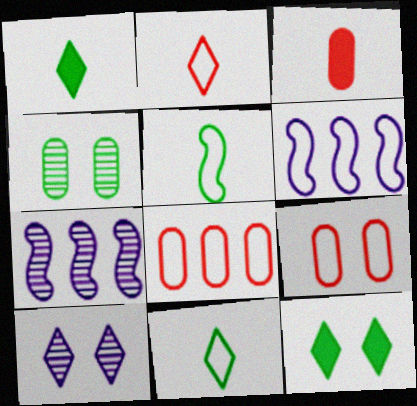[[1, 7, 9], 
[6, 9, 11]]